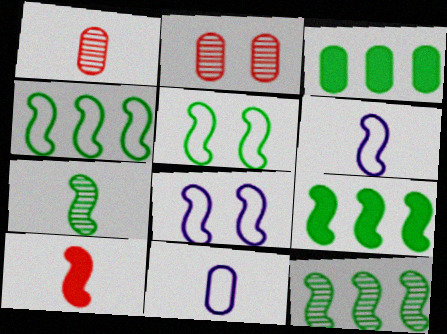[[2, 3, 11], 
[4, 9, 12], 
[5, 7, 9], 
[6, 7, 10], 
[8, 10, 12]]